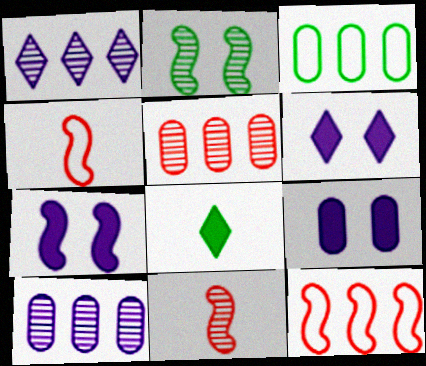[[2, 3, 8], 
[3, 6, 11], 
[6, 7, 9]]